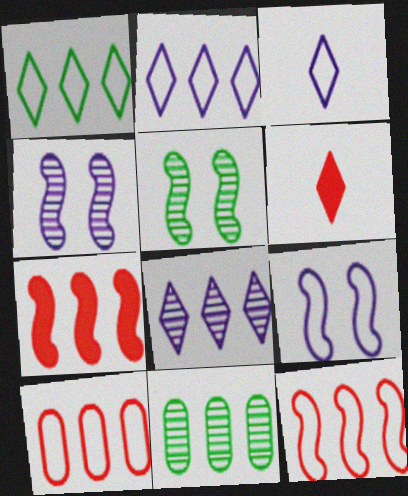[[2, 7, 11], 
[6, 9, 11]]